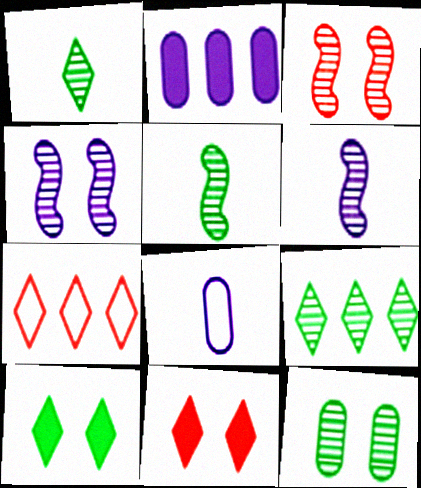[[5, 9, 12]]